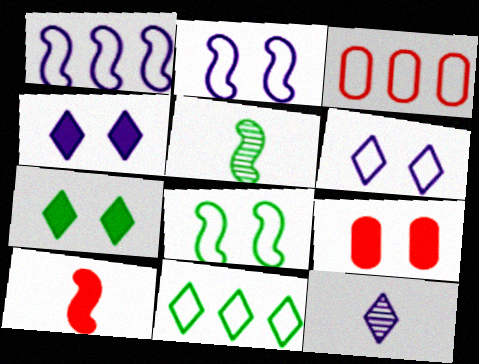[[1, 3, 11], 
[3, 4, 5]]